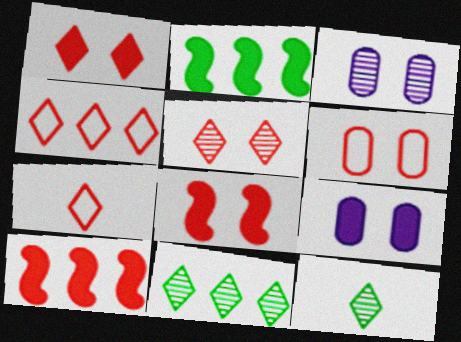[[2, 3, 7], 
[5, 6, 8]]